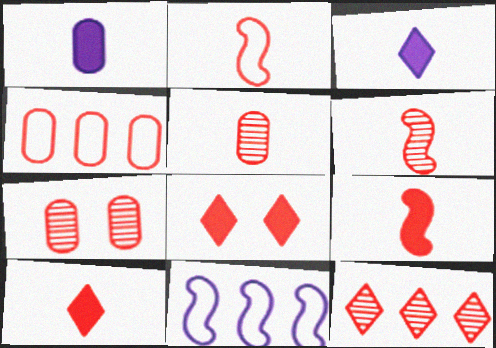[[2, 5, 10], 
[2, 6, 9], 
[4, 6, 8], 
[6, 7, 12]]